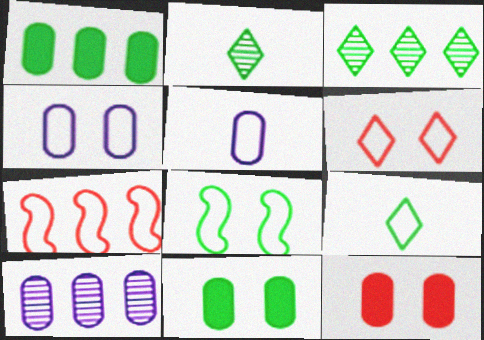[[1, 2, 8], 
[4, 6, 8], 
[4, 7, 9]]